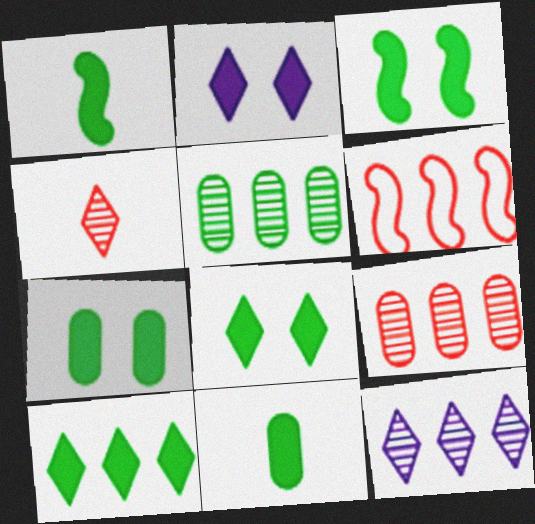[[1, 7, 10], 
[3, 7, 8], 
[3, 10, 11]]